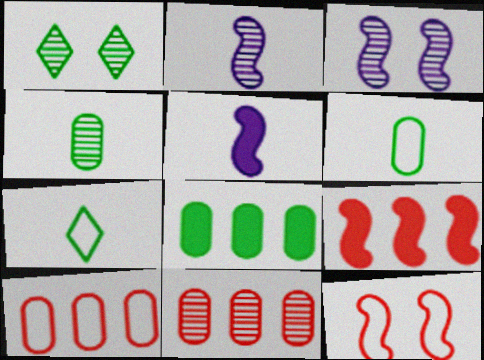[[1, 2, 11], 
[1, 5, 10]]